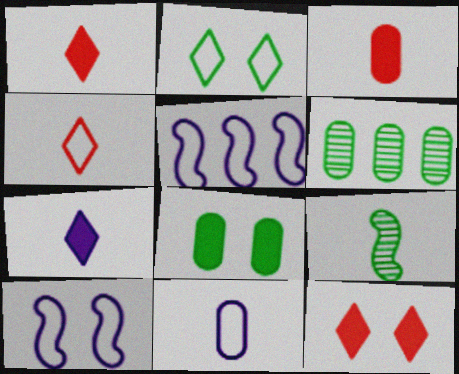[[1, 6, 10], 
[1, 9, 11]]